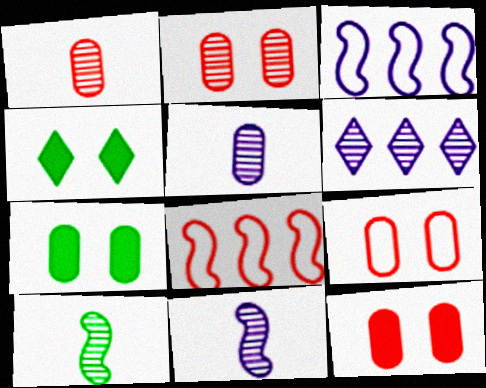[[1, 3, 4], 
[2, 6, 10], 
[2, 9, 12], 
[4, 5, 8]]